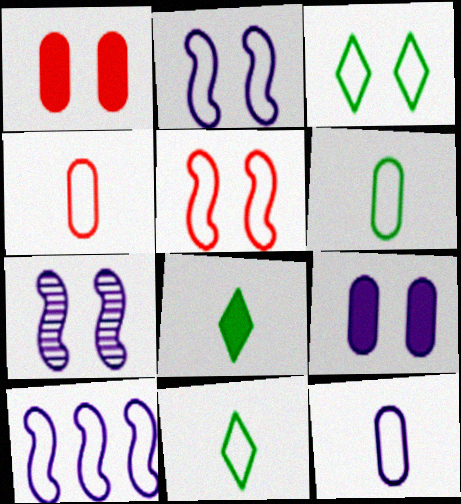[[1, 3, 7], 
[3, 4, 10], 
[4, 6, 12]]